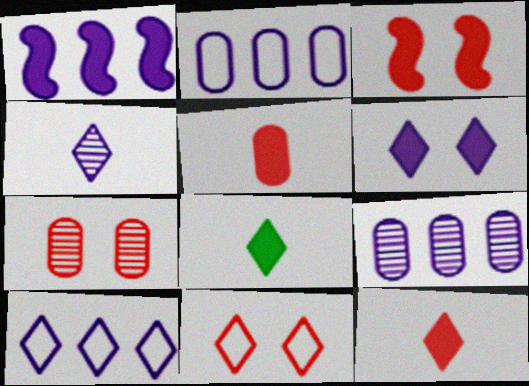[[1, 9, 10], 
[3, 7, 11], 
[4, 6, 10]]